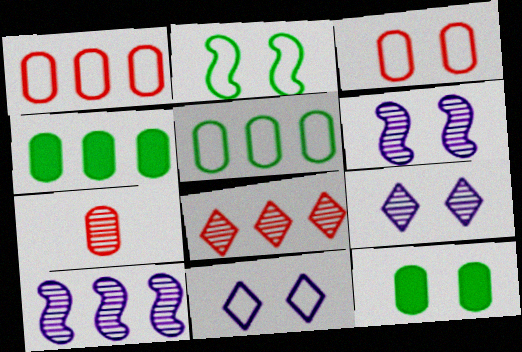[[2, 3, 11]]